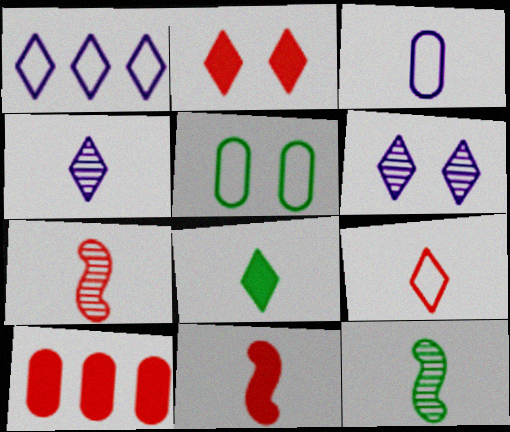[[2, 10, 11], 
[3, 7, 8], 
[4, 8, 9]]